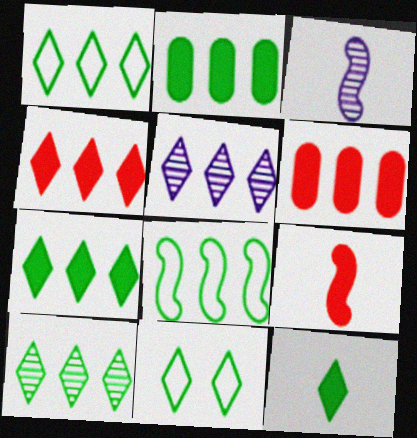[[1, 4, 5], 
[1, 7, 10], 
[2, 8, 10], 
[3, 6, 11], 
[5, 6, 8], 
[10, 11, 12]]